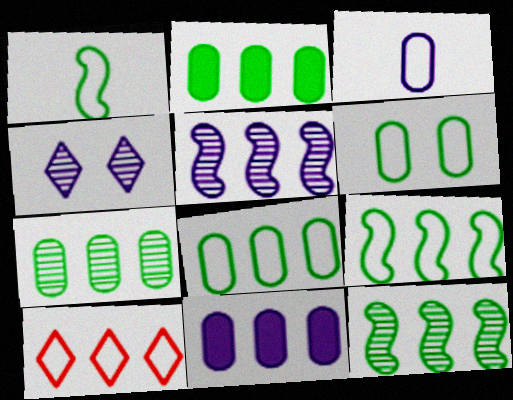[[2, 5, 10], 
[2, 7, 8], 
[10, 11, 12]]